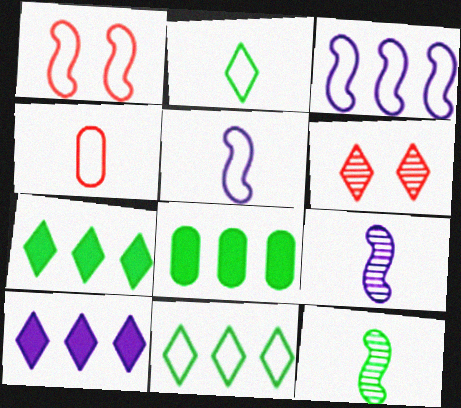[[2, 4, 5], 
[2, 6, 10], 
[5, 6, 8]]